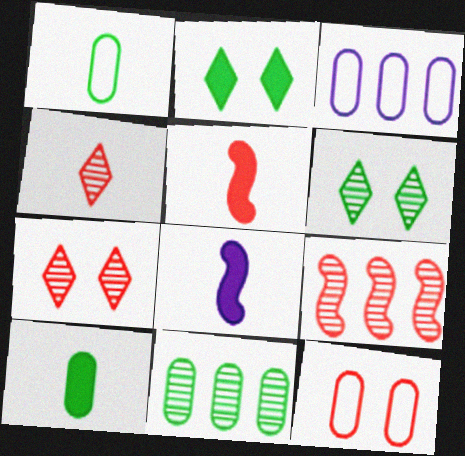[[1, 3, 12], 
[1, 4, 8], 
[3, 5, 6]]